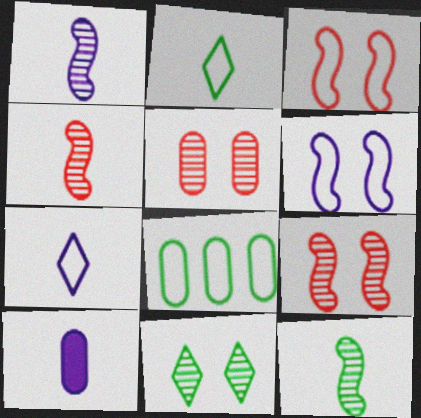[[1, 4, 12], 
[1, 7, 10], 
[2, 4, 10], 
[3, 7, 8], 
[5, 8, 10]]